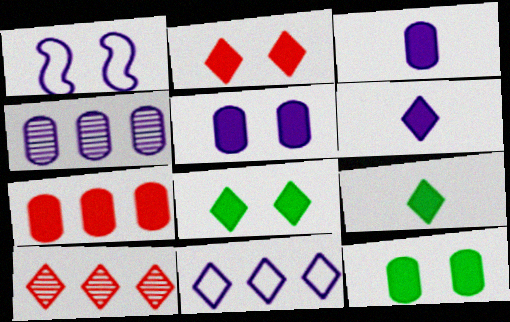[[1, 4, 6], 
[3, 7, 12]]